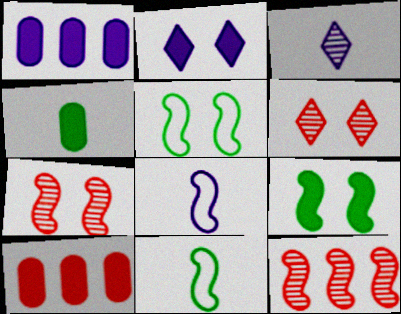[[1, 6, 11], 
[3, 5, 10], 
[8, 9, 12]]